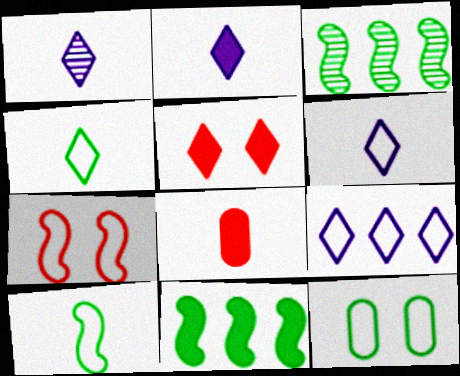[[1, 2, 6], 
[1, 8, 10]]